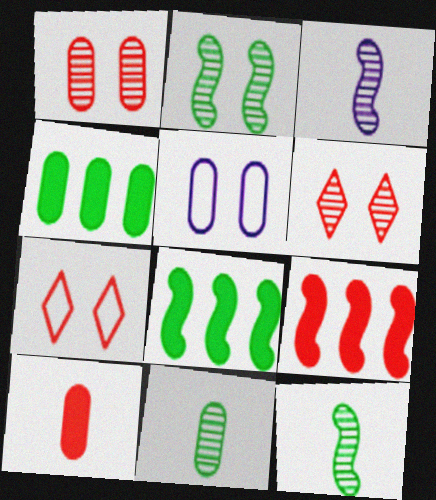[[3, 4, 7]]